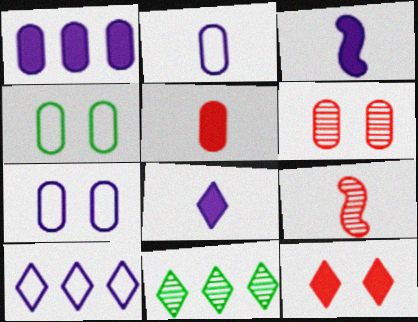[]